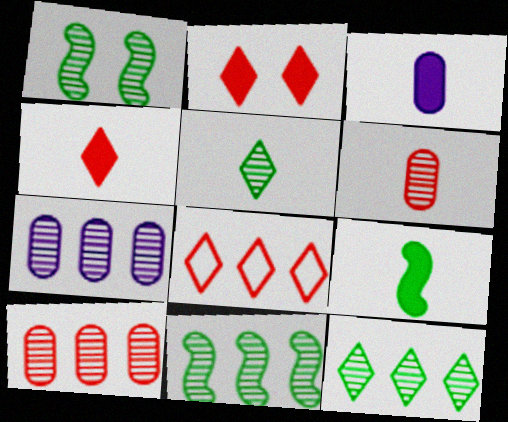[[1, 3, 8], 
[3, 4, 9]]